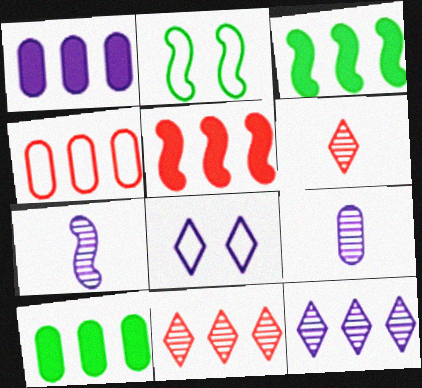[[1, 2, 6], 
[1, 7, 8], 
[2, 5, 7], 
[3, 4, 12], 
[4, 5, 11]]